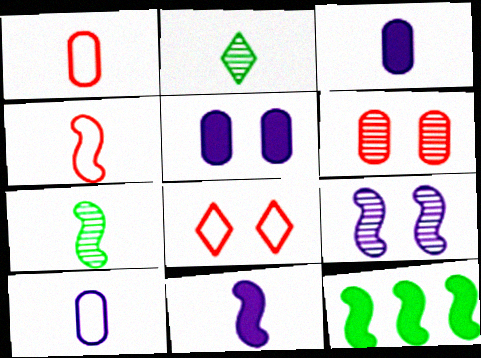[[1, 2, 11], 
[2, 3, 4], 
[4, 7, 11], 
[4, 9, 12]]